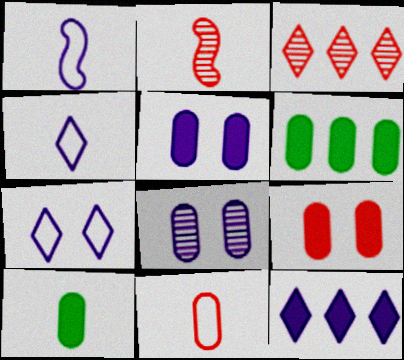[[1, 8, 12], 
[2, 4, 10], 
[2, 6, 7], 
[6, 8, 11]]